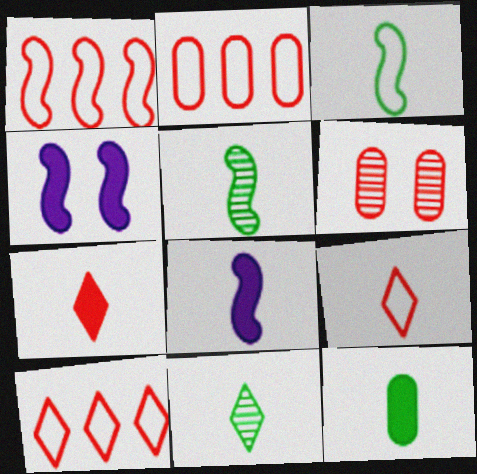[[1, 2, 10], 
[1, 4, 5], 
[1, 6, 7], 
[2, 4, 11], 
[3, 11, 12], 
[7, 8, 12]]